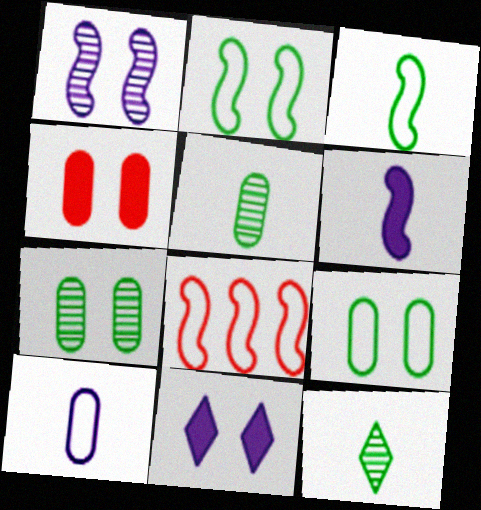[[5, 8, 11]]